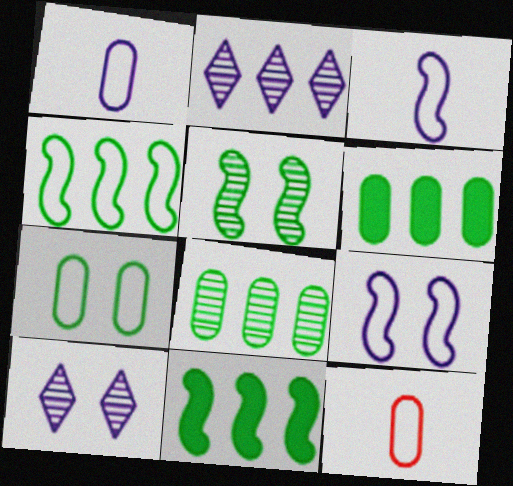[[10, 11, 12]]